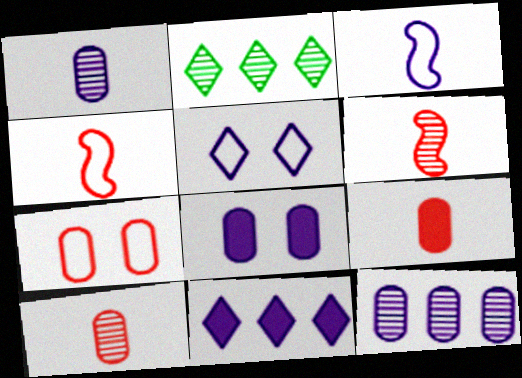[[2, 4, 8]]